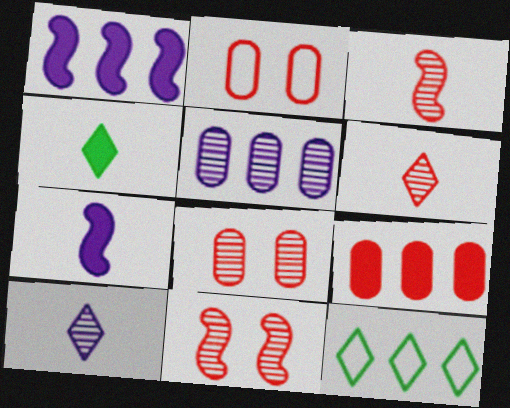[[7, 8, 12]]